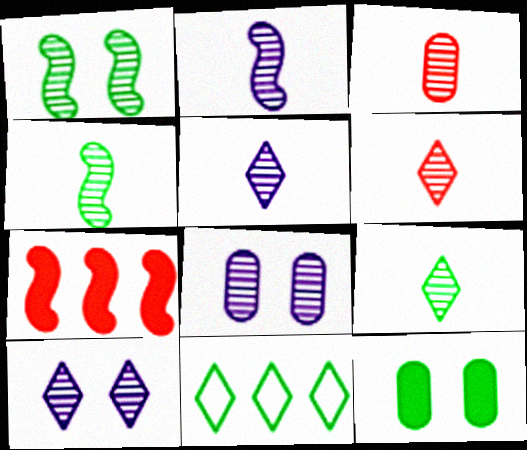[[2, 3, 9], 
[3, 4, 5], 
[4, 11, 12], 
[5, 6, 9]]